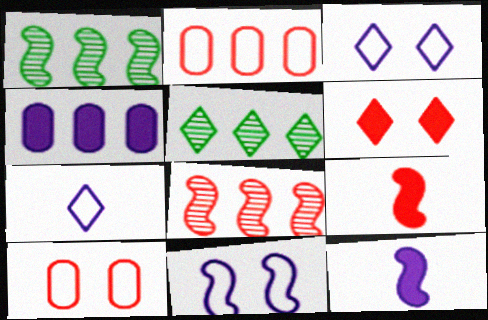[[1, 9, 11], 
[5, 6, 7], 
[5, 10, 12]]